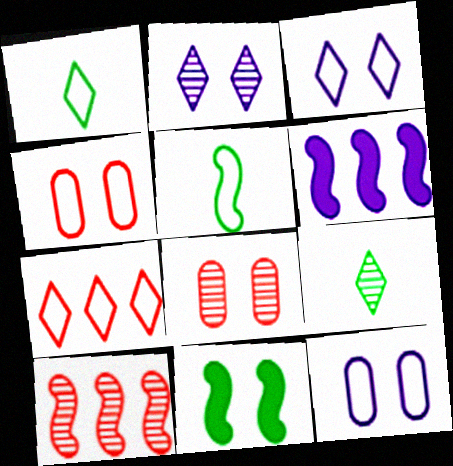[[1, 3, 7], 
[1, 6, 8], 
[2, 4, 11], 
[3, 8, 11], 
[4, 6, 9], 
[5, 7, 12]]